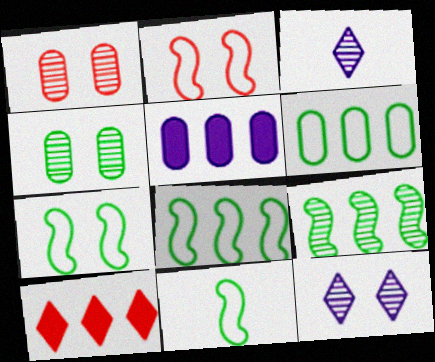[[1, 3, 9], 
[7, 8, 11]]